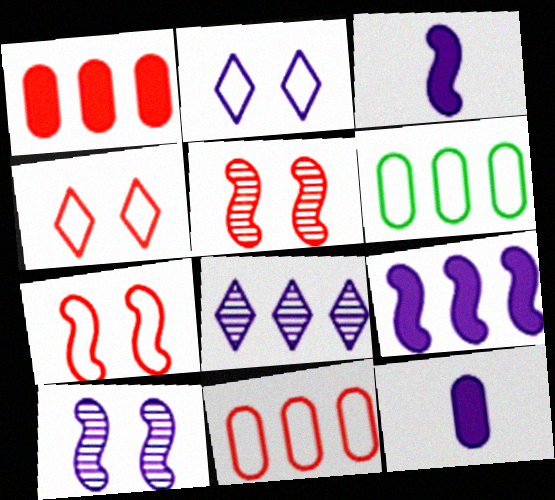[]